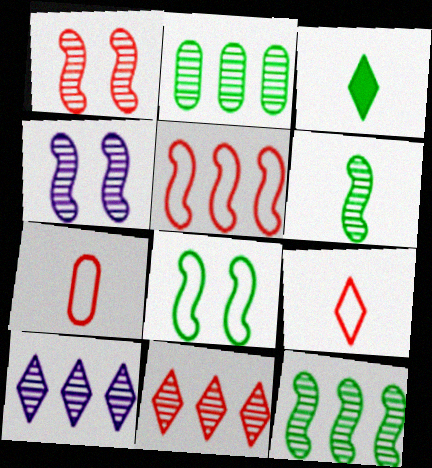[[2, 3, 8]]